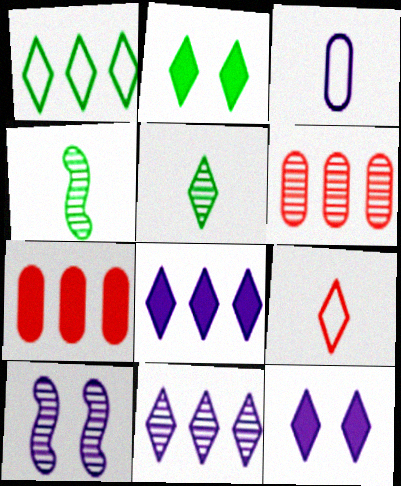[[1, 2, 5], 
[2, 9, 11], 
[3, 8, 10], 
[5, 6, 10]]